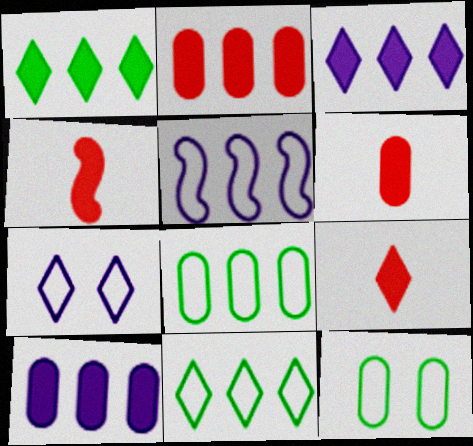[[4, 6, 9]]